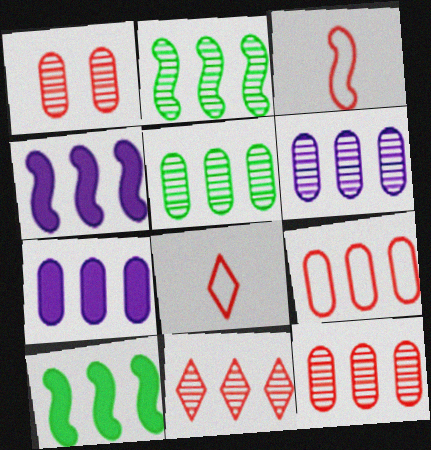[[2, 6, 11], 
[5, 6, 12], 
[5, 7, 9]]